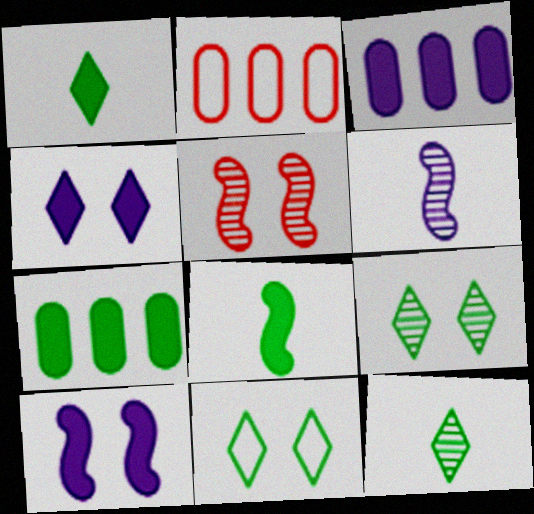[[2, 10, 12]]